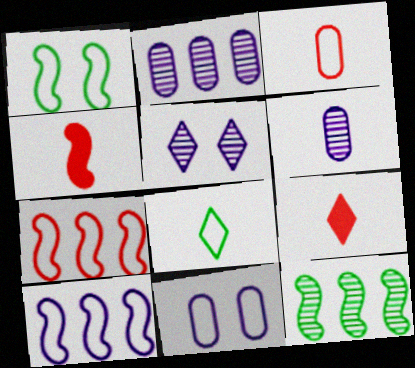[[1, 2, 9], 
[4, 6, 8], 
[7, 8, 11], 
[9, 11, 12]]